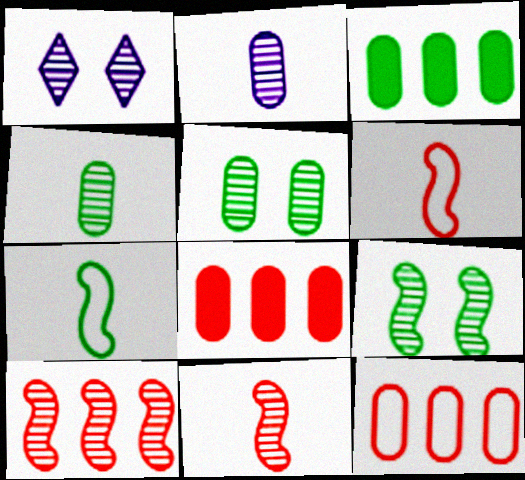[[1, 3, 6], 
[1, 4, 10], 
[1, 7, 8]]